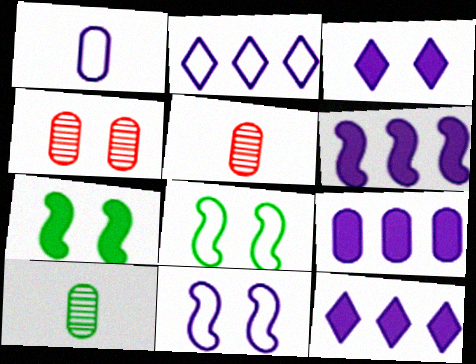[[1, 2, 11], 
[2, 5, 7], 
[3, 4, 8], 
[5, 8, 12], 
[6, 9, 12]]